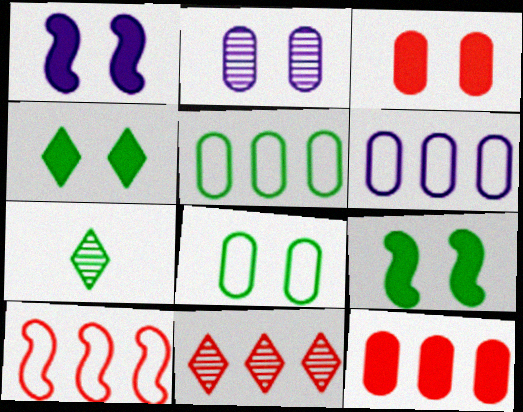[[1, 3, 4], 
[2, 3, 8], 
[5, 7, 9], 
[10, 11, 12]]